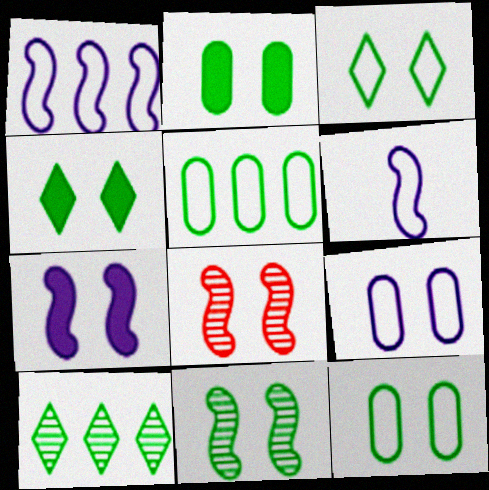[[2, 3, 11], 
[4, 8, 9], 
[4, 11, 12]]